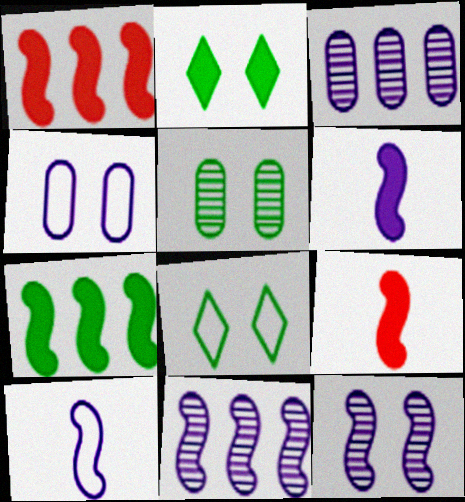[[3, 8, 9]]